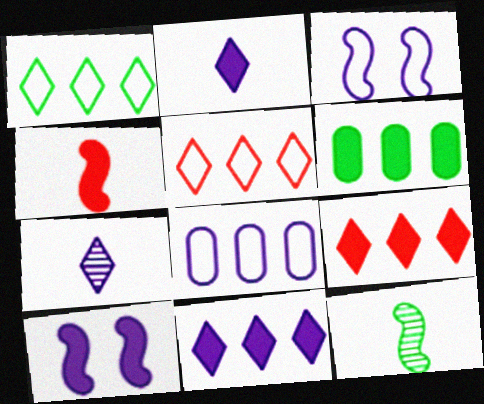[[7, 8, 10]]